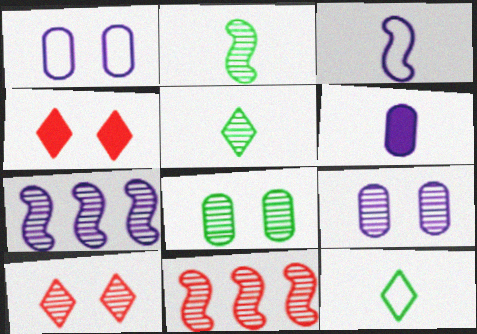[[5, 9, 11]]